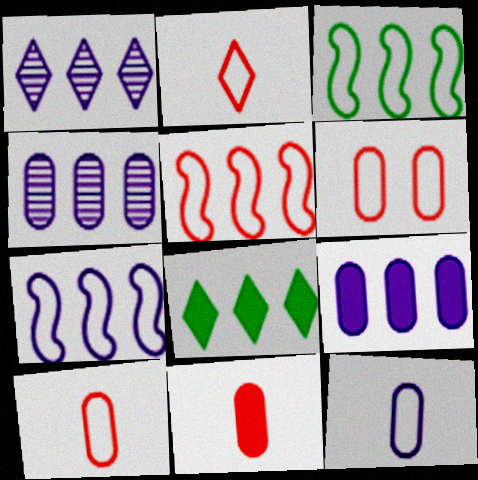[[1, 7, 9], 
[2, 5, 6], 
[3, 5, 7], 
[4, 5, 8]]